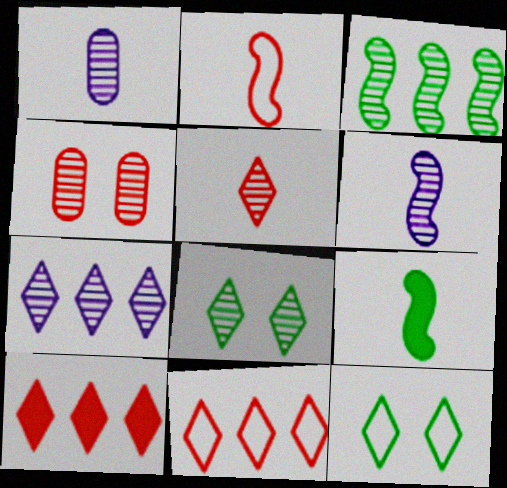[[2, 4, 10], 
[2, 6, 9], 
[5, 7, 8]]